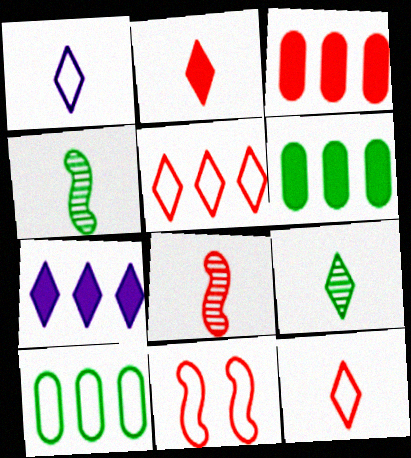[[1, 2, 9], 
[1, 10, 11]]